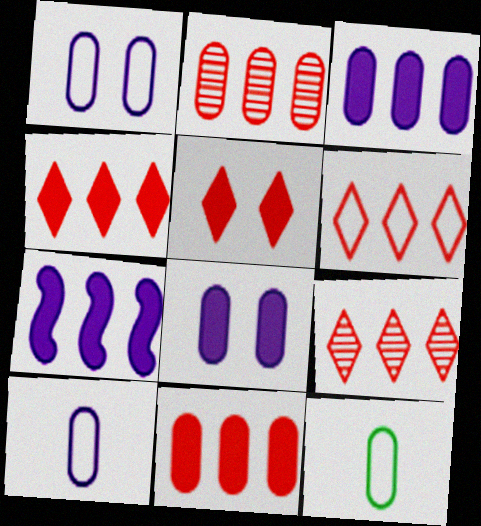[[2, 8, 12], 
[4, 6, 9]]